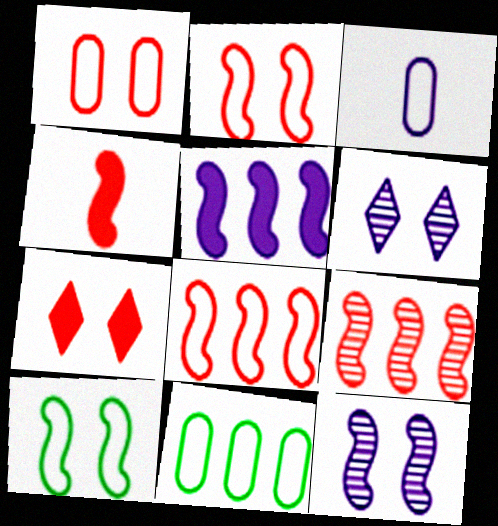[[1, 3, 11], 
[2, 4, 9], 
[3, 5, 6], 
[4, 6, 11]]